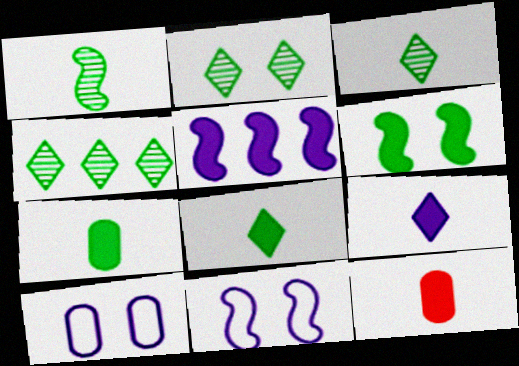[[2, 3, 4], 
[4, 11, 12]]